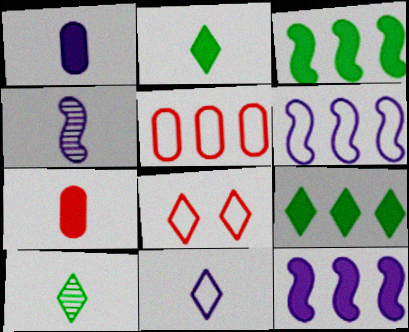[[1, 4, 11]]